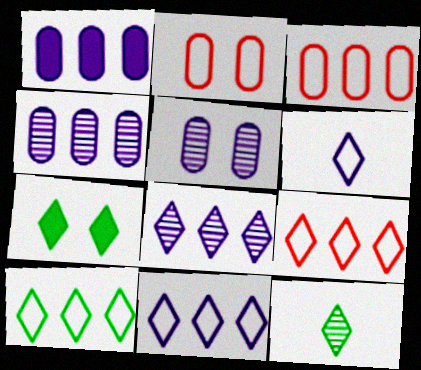[[7, 10, 12], 
[9, 10, 11]]